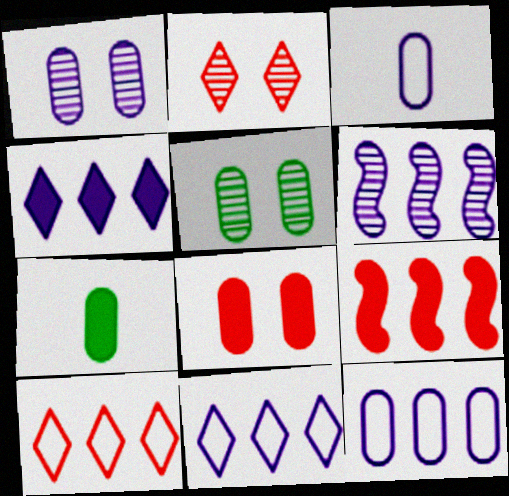[[4, 6, 12]]